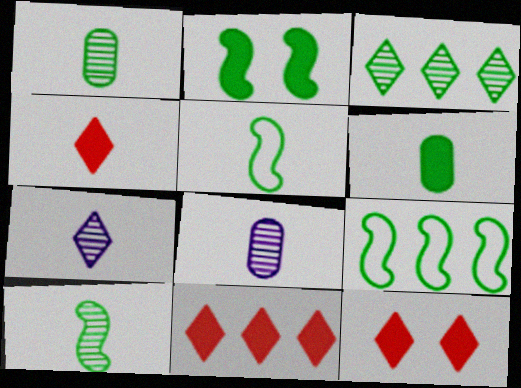[[2, 9, 10], 
[4, 5, 8], 
[4, 11, 12], 
[8, 9, 12]]